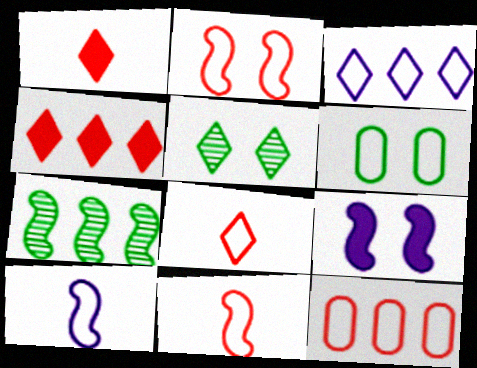[[1, 3, 5], 
[2, 8, 12], 
[3, 6, 11], 
[7, 9, 11]]